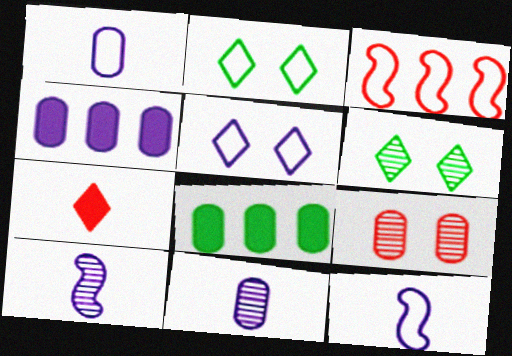[[1, 2, 3], 
[1, 8, 9], 
[3, 7, 9], 
[4, 5, 10]]